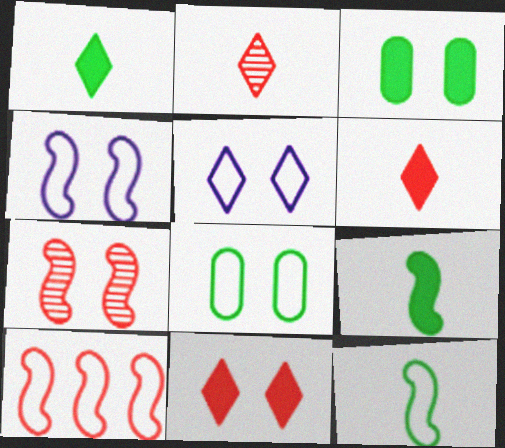[[3, 5, 7], 
[4, 10, 12]]